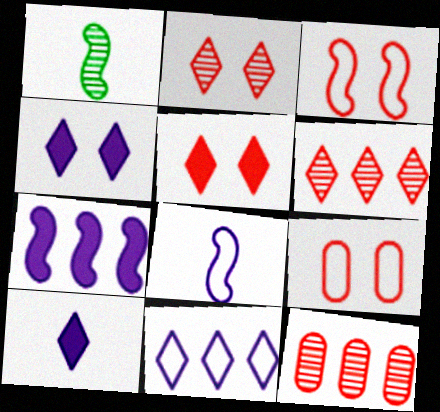[[1, 3, 7]]